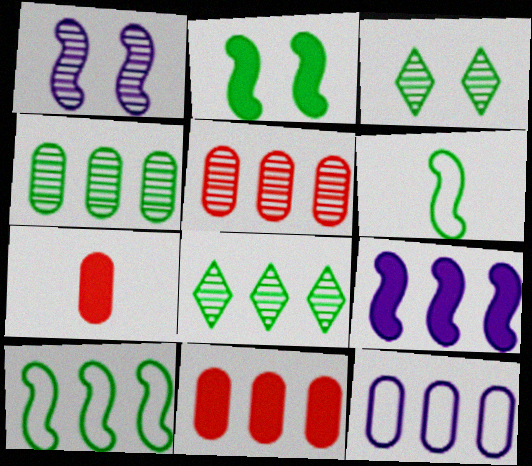[[4, 11, 12]]